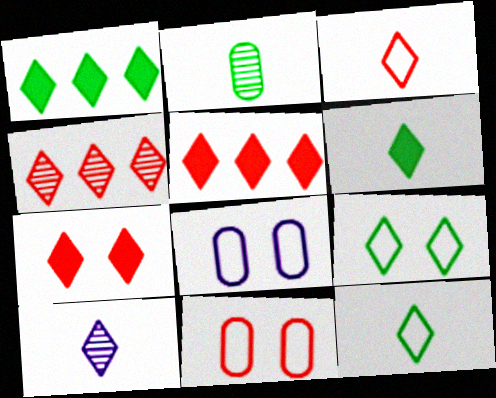[[3, 4, 7], 
[3, 6, 10], 
[5, 9, 10]]